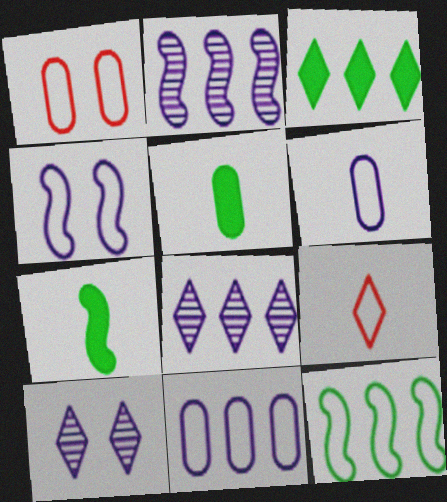[[1, 7, 8], 
[3, 9, 10]]